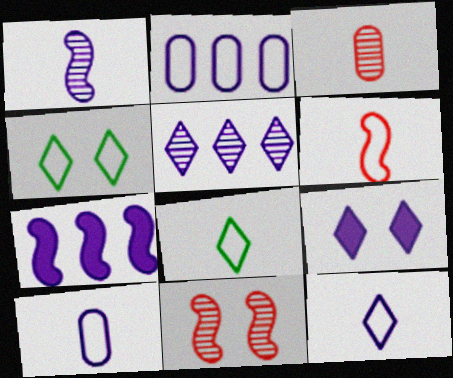[[1, 2, 9], 
[2, 4, 6], 
[2, 5, 7], 
[3, 4, 7], 
[5, 9, 12], 
[6, 8, 10]]